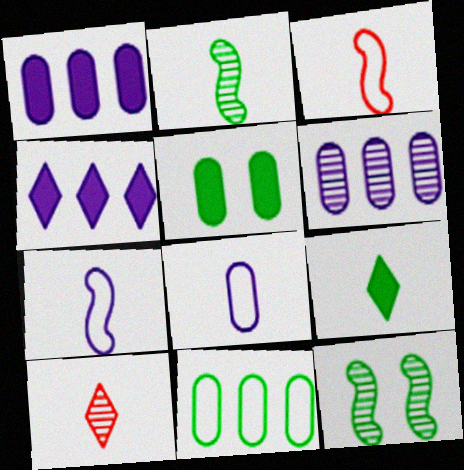[[6, 10, 12], 
[9, 11, 12]]